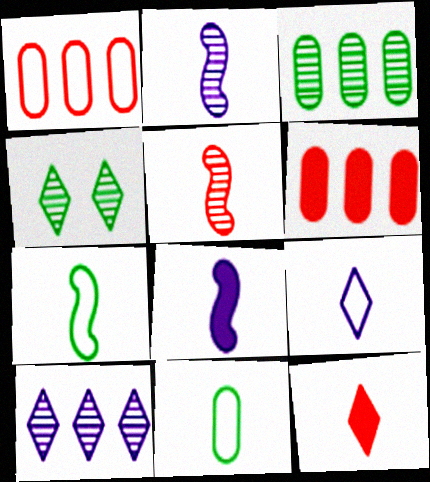[[1, 4, 8], 
[2, 11, 12], 
[5, 7, 8]]